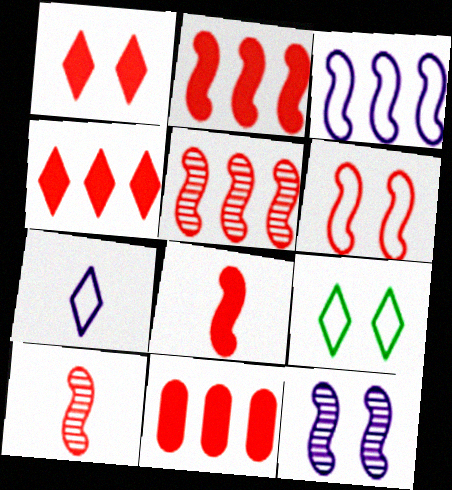[[1, 8, 11], 
[2, 4, 11], 
[2, 6, 10], 
[5, 6, 8]]